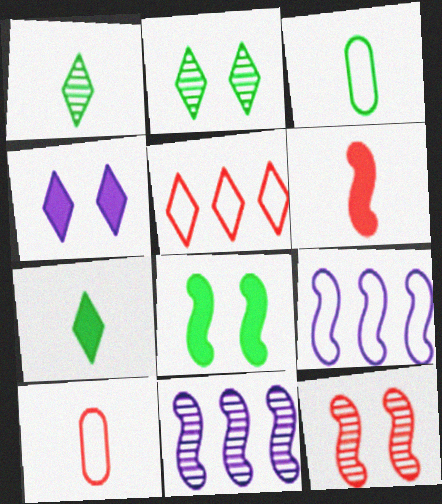[[1, 4, 5]]